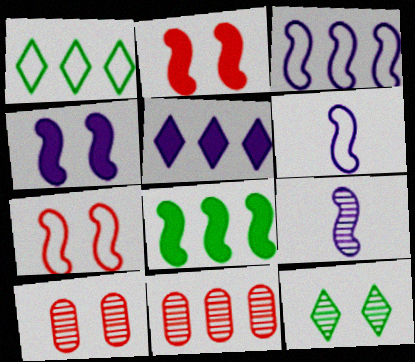[[3, 4, 9], 
[7, 8, 9], 
[9, 11, 12]]